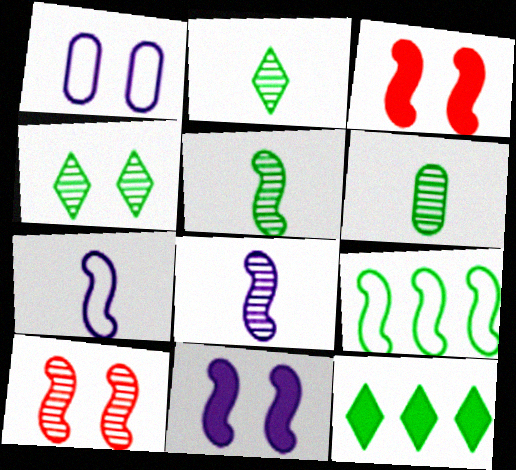[[1, 3, 4], 
[2, 5, 6], 
[3, 8, 9]]